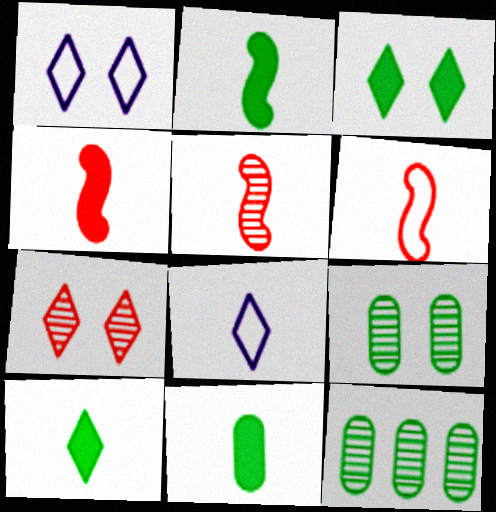[[1, 3, 7], 
[1, 4, 12], 
[2, 10, 11], 
[4, 5, 6], 
[5, 8, 11]]